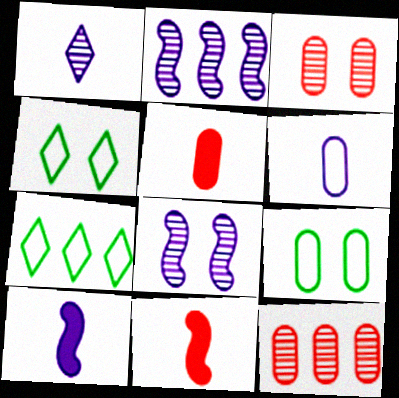[[1, 6, 10], 
[2, 4, 5], 
[3, 7, 10], 
[4, 10, 12], 
[5, 7, 8]]